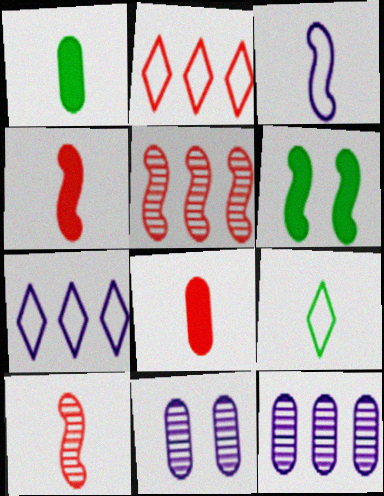[[3, 5, 6]]